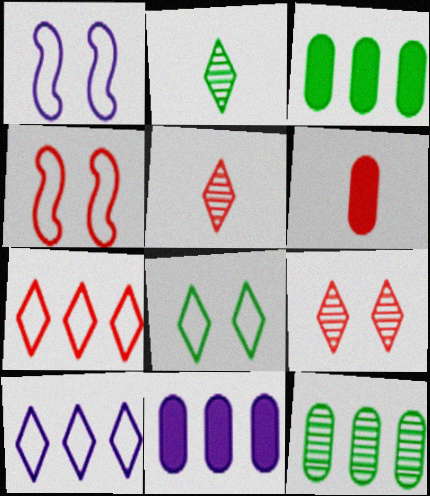[[1, 3, 5], 
[2, 4, 11]]